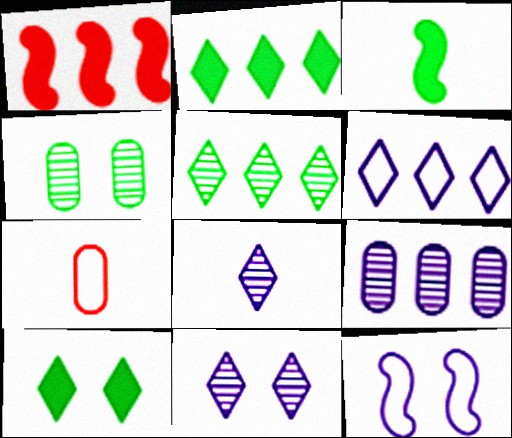[[3, 7, 8]]